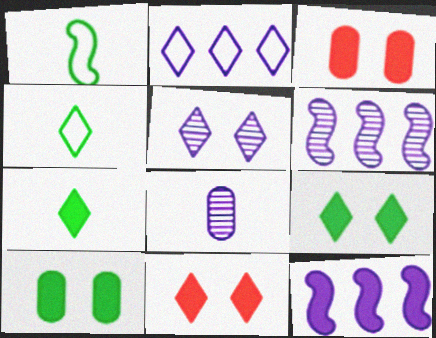[[3, 4, 6], 
[3, 7, 12], 
[5, 6, 8]]